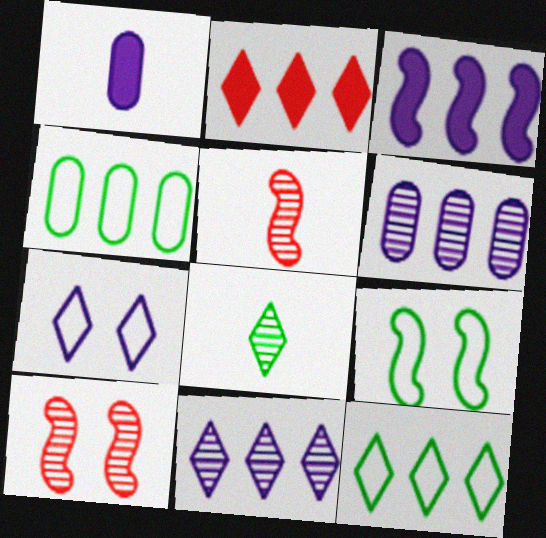[[1, 10, 12], 
[2, 7, 8], 
[2, 11, 12], 
[3, 5, 9], 
[6, 8, 10]]